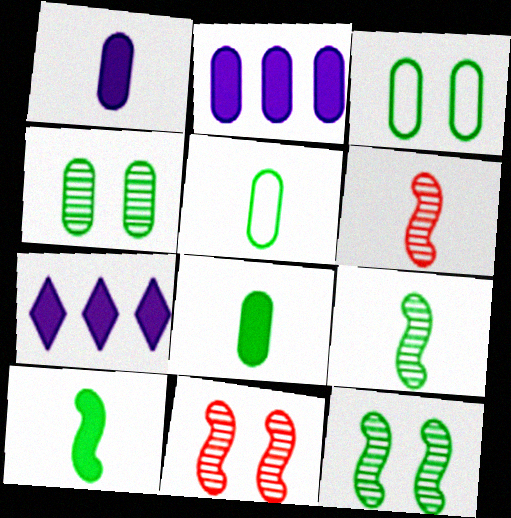[[3, 6, 7], 
[5, 7, 11]]